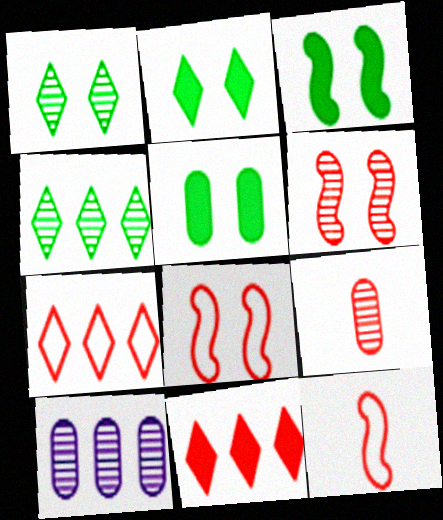[[2, 3, 5], 
[2, 10, 12], 
[8, 9, 11]]